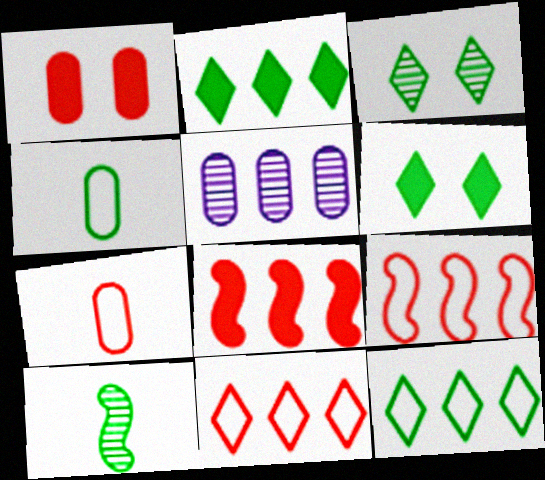[[1, 4, 5], 
[2, 5, 9], 
[5, 8, 12]]